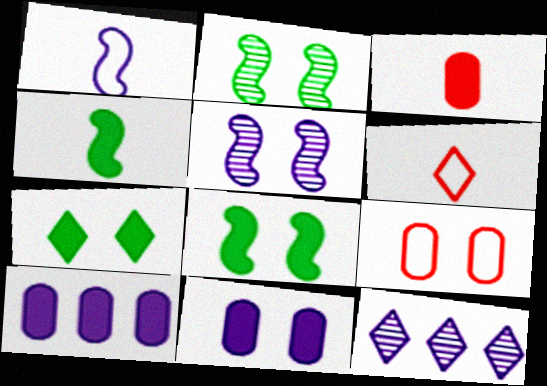[[1, 11, 12], 
[2, 6, 10], 
[4, 9, 12], 
[5, 7, 9], 
[6, 7, 12]]